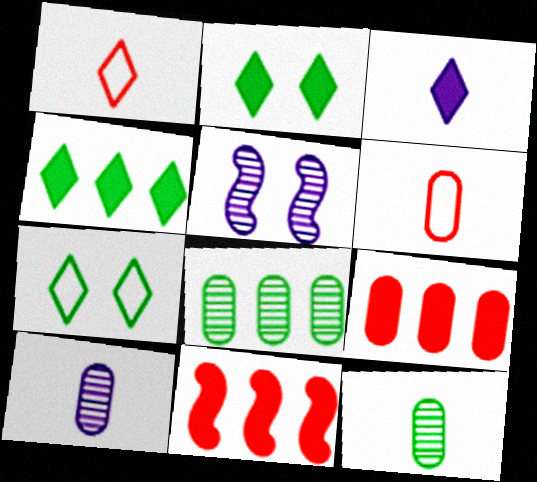[[4, 5, 6], 
[7, 10, 11]]